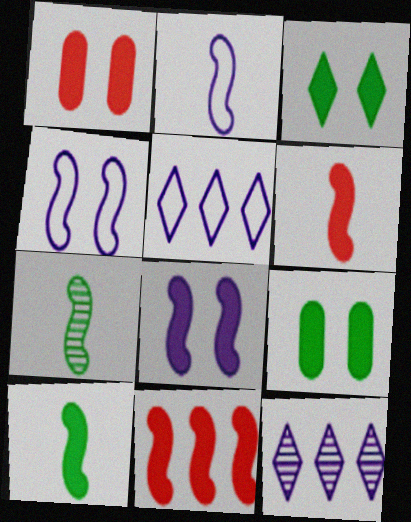[[1, 3, 8], 
[1, 5, 7], 
[2, 6, 7], 
[4, 7, 11], 
[8, 10, 11]]